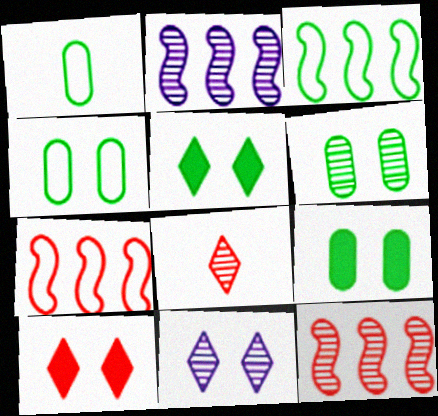[[1, 2, 10], 
[2, 6, 8], 
[4, 6, 9]]